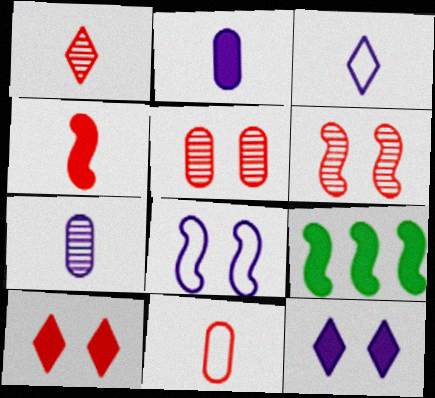[[1, 4, 11], 
[2, 9, 10], 
[3, 5, 9]]